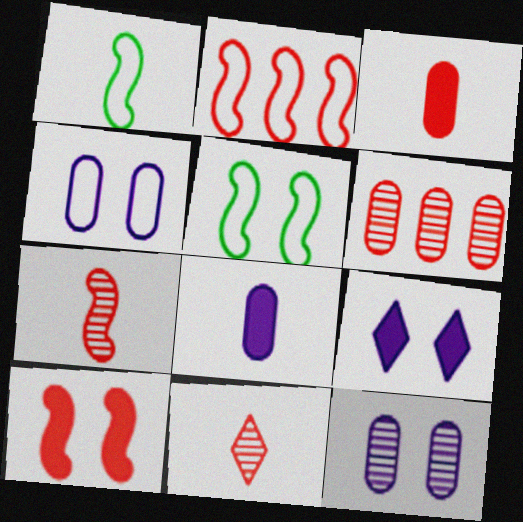[[1, 6, 9], 
[1, 8, 11], 
[2, 7, 10]]